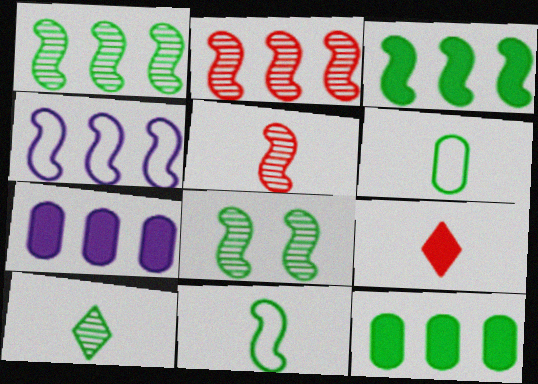[[2, 3, 4], 
[3, 8, 11]]